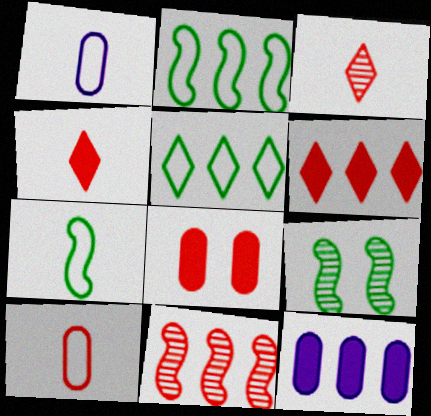[[1, 6, 9], 
[5, 11, 12]]